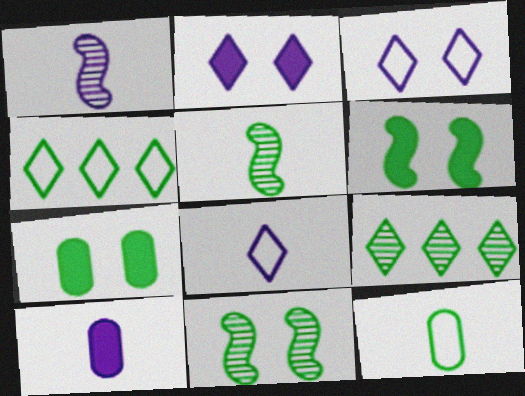[[1, 8, 10], 
[4, 5, 7], 
[6, 9, 12]]